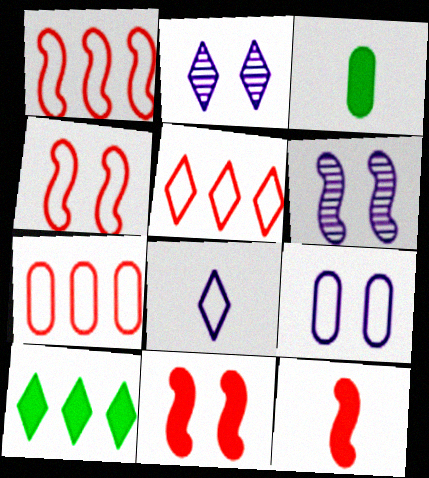[[1, 2, 3], 
[1, 5, 7], 
[3, 5, 6]]